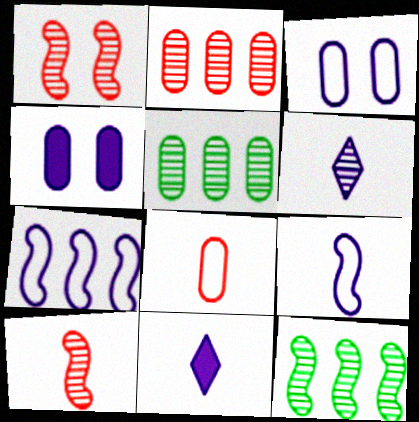[[1, 5, 6], 
[4, 5, 8], 
[4, 6, 7]]